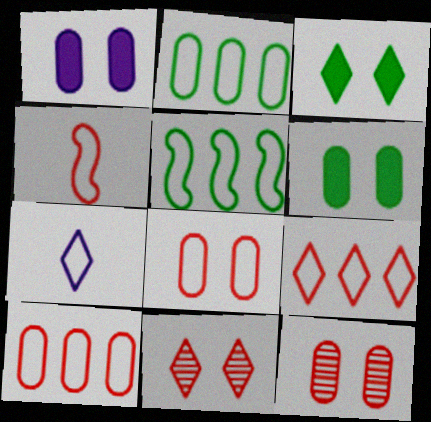[[4, 8, 9], 
[5, 7, 8]]